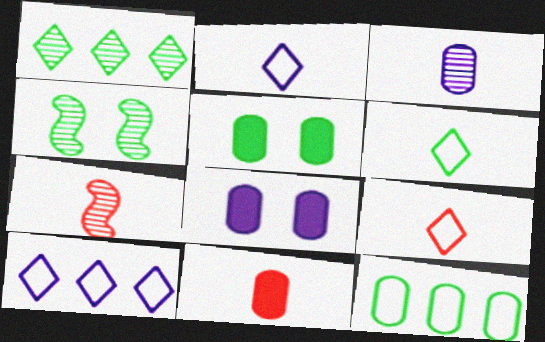[[2, 6, 9], 
[4, 10, 11], 
[5, 7, 10], 
[7, 9, 11]]